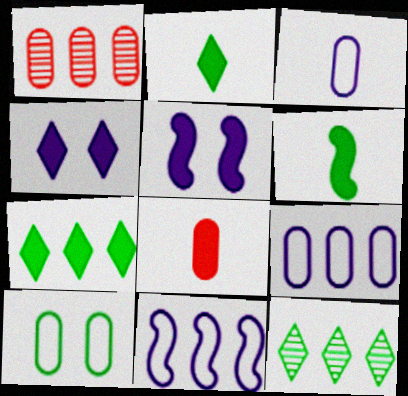[[1, 7, 11], 
[5, 7, 8], 
[6, 10, 12]]